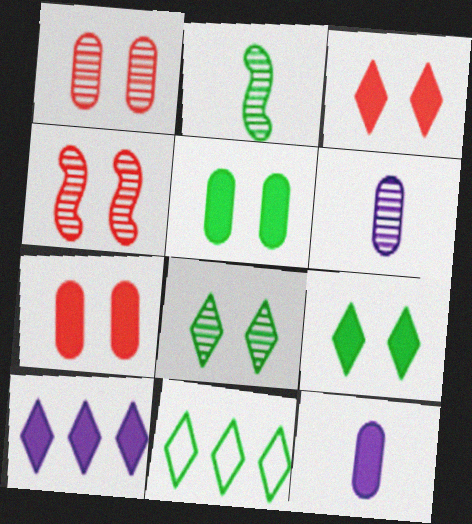[[2, 5, 11], 
[4, 11, 12]]